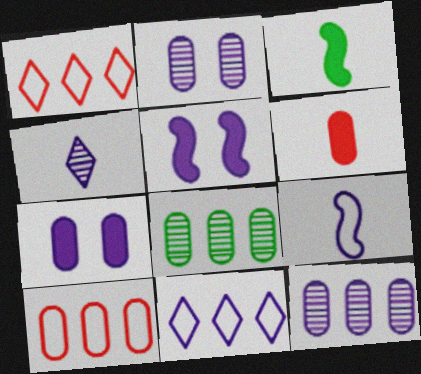[[1, 2, 3]]